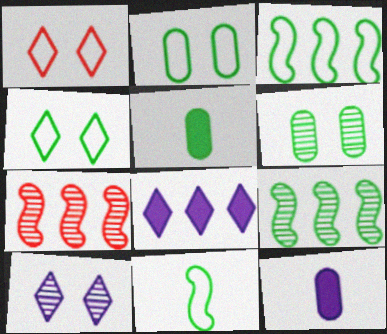[[1, 9, 12], 
[4, 5, 9], 
[4, 7, 12]]